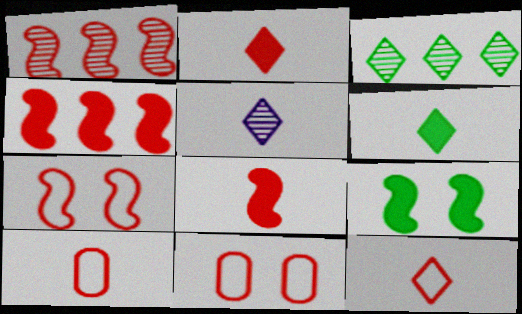[[1, 2, 11], 
[1, 7, 8], 
[5, 6, 12]]